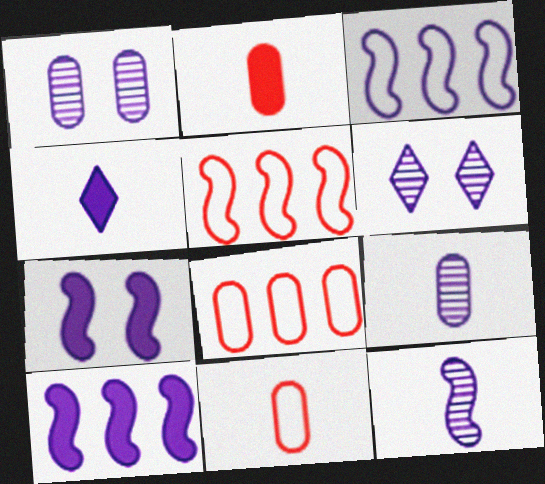[[1, 3, 4], 
[3, 7, 12]]